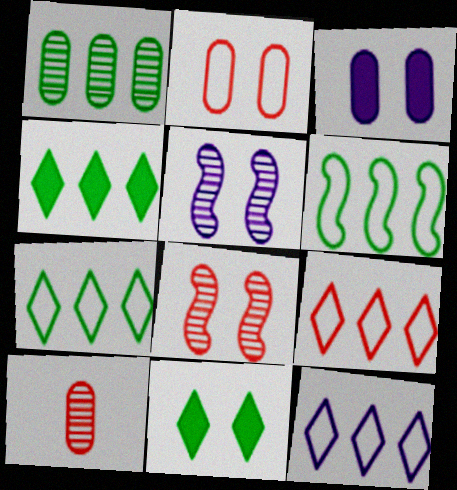[[1, 4, 6], 
[2, 5, 11], 
[7, 9, 12]]